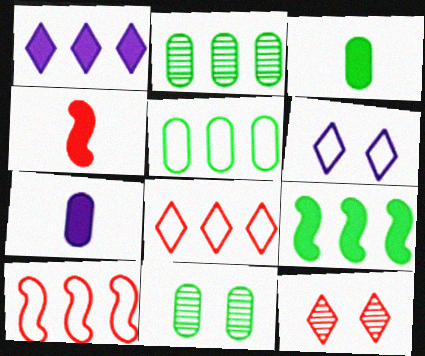[[1, 2, 10], 
[2, 4, 6], 
[3, 5, 11]]